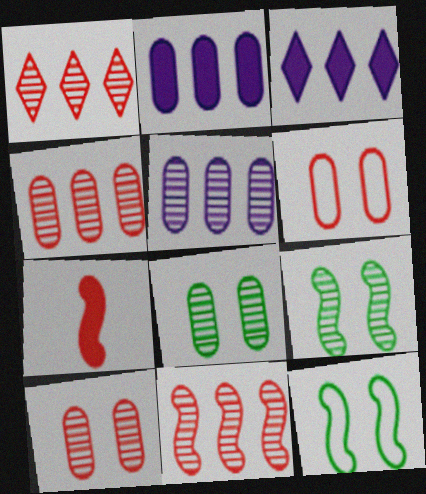[[1, 4, 11], 
[1, 6, 7]]